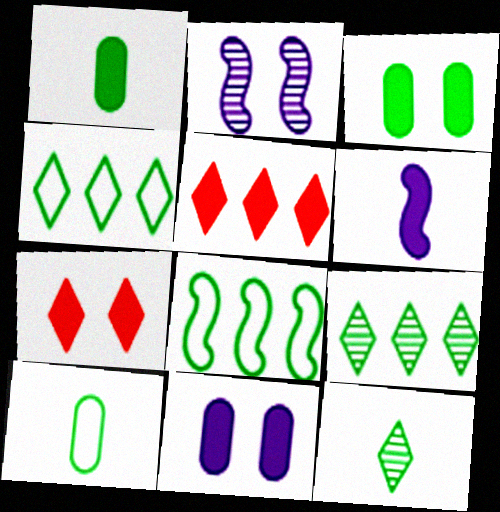[[2, 5, 10], 
[3, 5, 6], 
[3, 8, 12]]